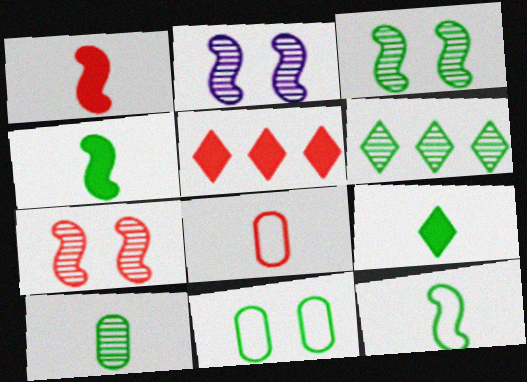[[2, 3, 7], 
[3, 6, 10], 
[4, 6, 11], 
[5, 7, 8], 
[9, 10, 12]]